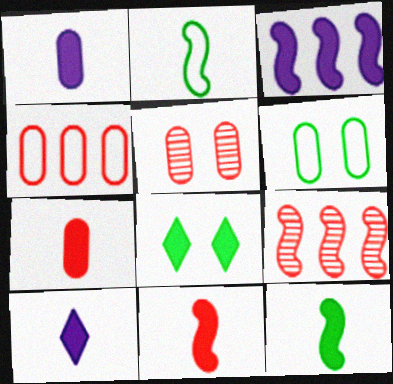[[3, 7, 8], 
[4, 5, 7], 
[6, 9, 10], 
[7, 10, 12]]